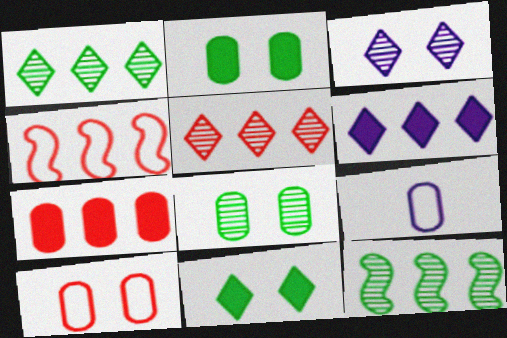[[4, 5, 7], 
[7, 8, 9]]